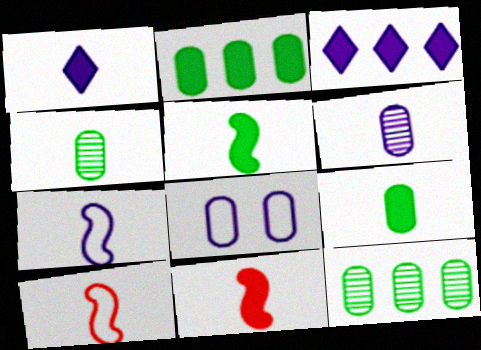[[1, 4, 10], 
[1, 6, 7], 
[1, 9, 11]]